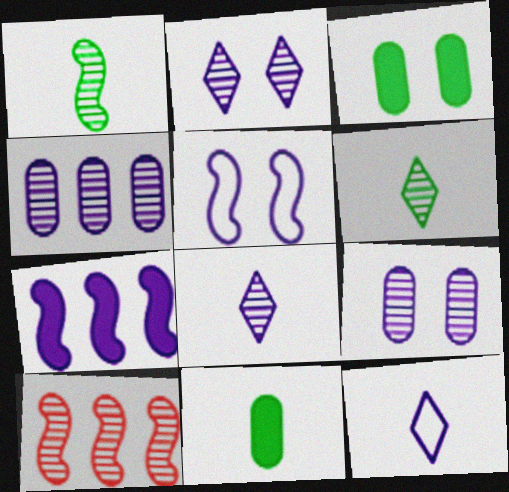[[3, 10, 12], 
[6, 9, 10], 
[7, 9, 12]]